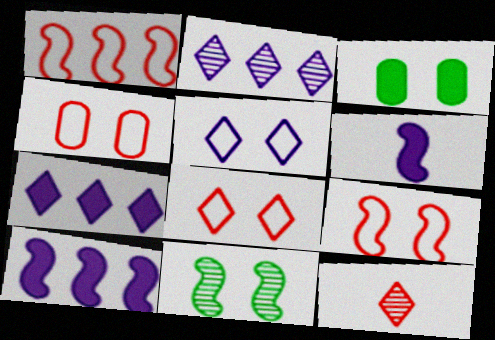[[1, 6, 11], 
[4, 8, 9]]